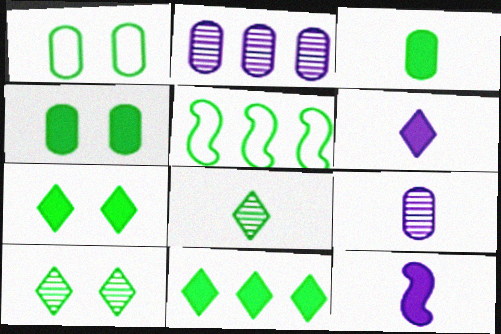[[3, 5, 10], 
[4, 5, 8]]